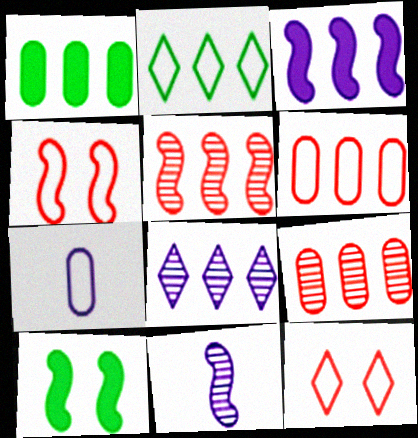[[1, 11, 12], 
[2, 3, 9], 
[2, 4, 7]]